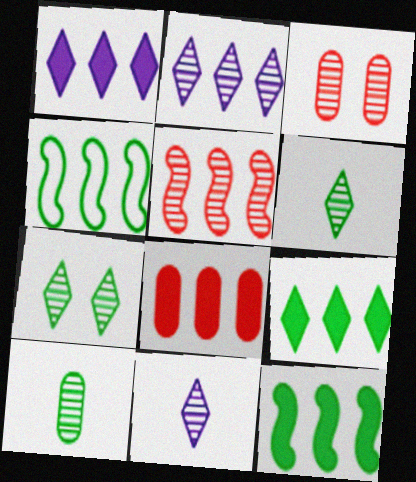[[1, 8, 12], 
[2, 4, 8]]